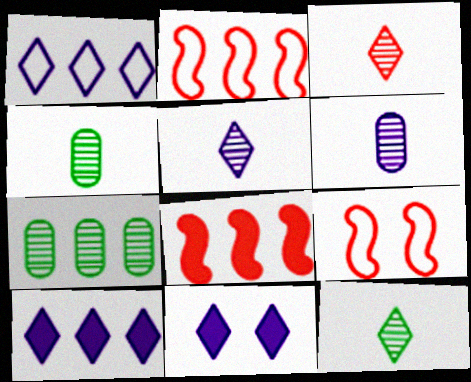[[1, 5, 11], 
[1, 7, 8], 
[2, 4, 11], 
[2, 7, 10], 
[3, 5, 12], 
[4, 9, 10]]